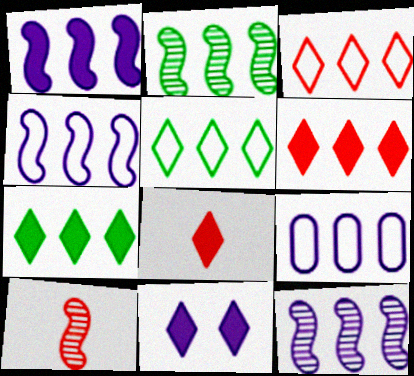[[1, 4, 12], 
[2, 6, 9], 
[7, 8, 11]]